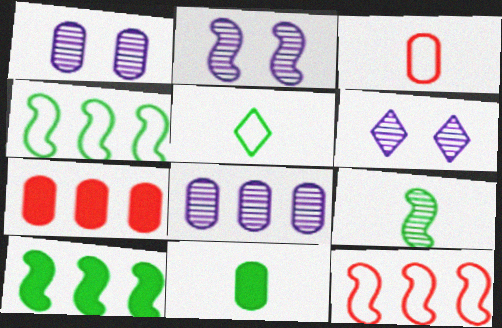[[1, 2, 6], 
[2, 5, 7], 
[3, 6, 10], 
[5, 9, 11], 
[6, 11, 12]]